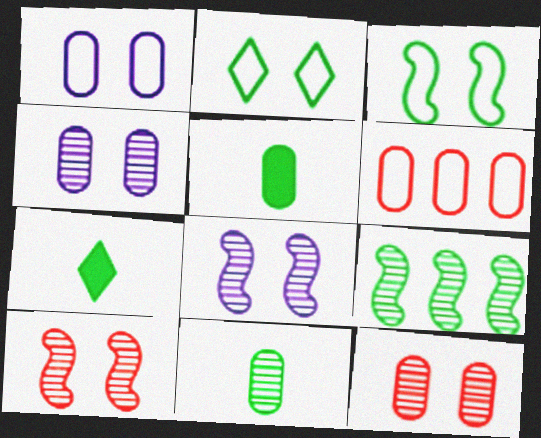[[2, 5, 9], 
[4, 5, 6], 
[6, 7, 8]]